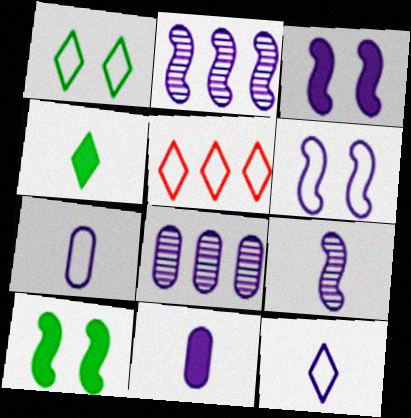[[1, 5, 12], 
[3, 8, 12], 
[9, 11, 12]]